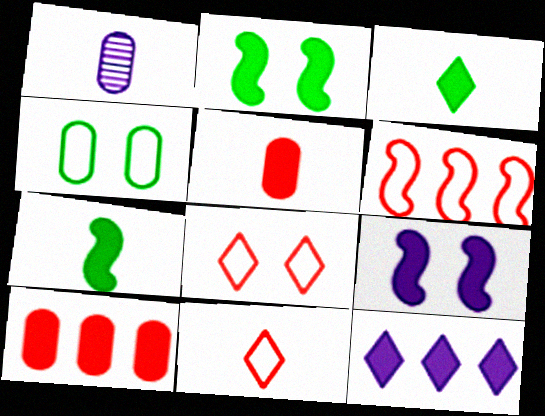[[1, 4, 10], 
[1, 7, 11], 
[2, 5, 12], 
[3, 9, 10]]